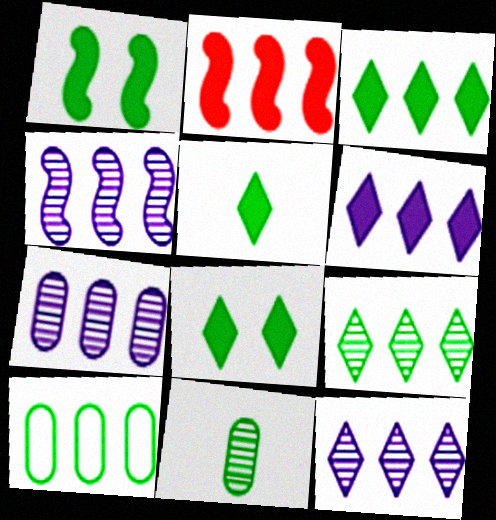[[2, 10, 12], 
[3, 5, 8], 
[4, 7, 12]]